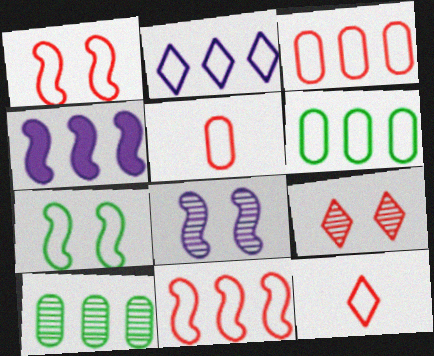[[1, 3, 12], 
[2, 5, 7], 
[2, 6, 11]]